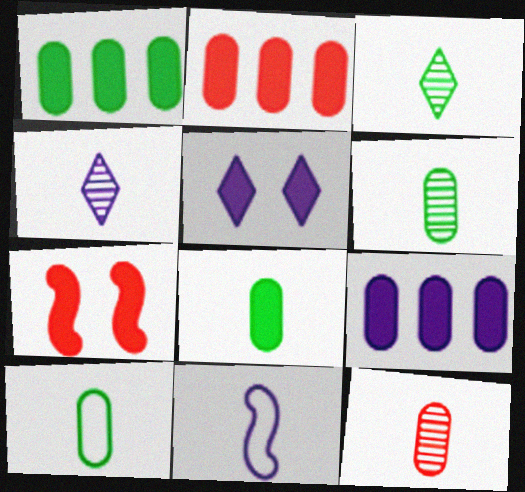[[1, 2, 9], 
[6, 8, 10]]